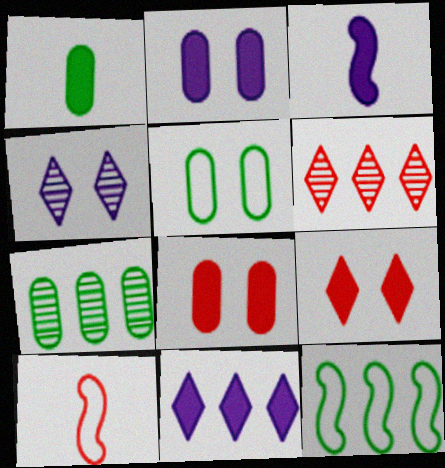[[1, 5, 7], 
[2, 3, 11], 
[3, 5, 6], 
[6, 8, 10]]